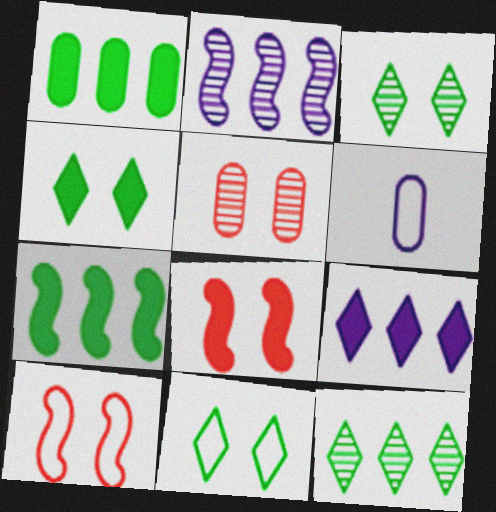[[1, 5, 6], 
[3, 4, 11], 
[6, 8, 12]]